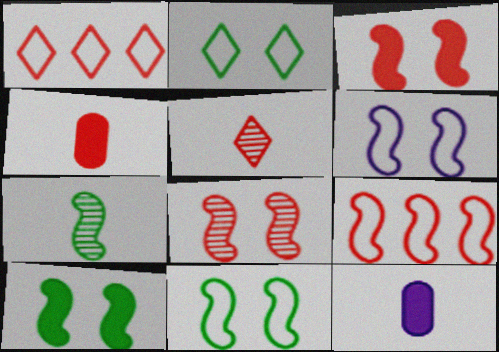[[1, 4, 8], 
[6, 8, 10]]